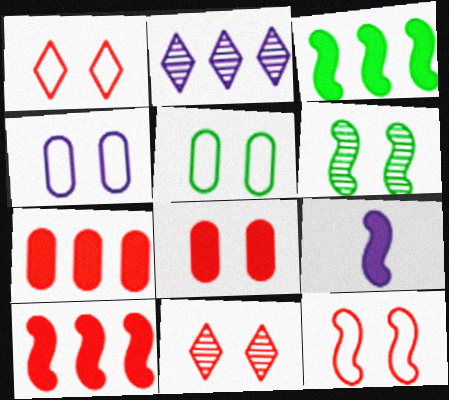[[2, 4, 9], 
[8, 11, 12]]